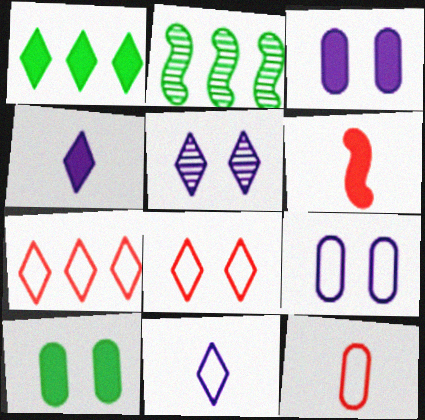[[1, 3, 6]]